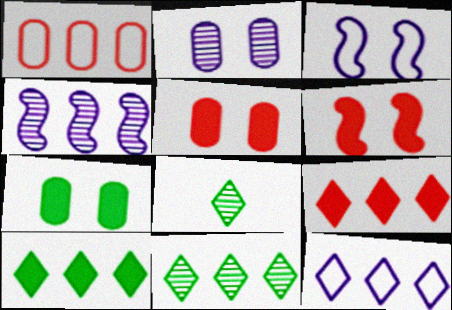[[1, 4, 10], 
[9, 11, 12]]